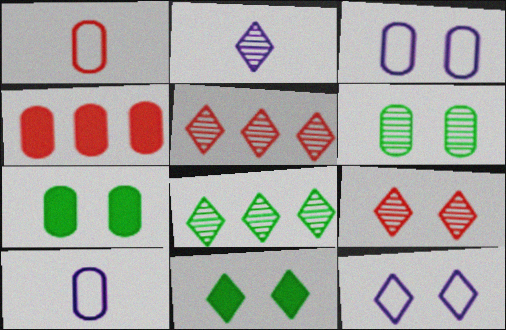[[2, 8, 9], 
[4, 6, 10], 
[9, 11, 12]]